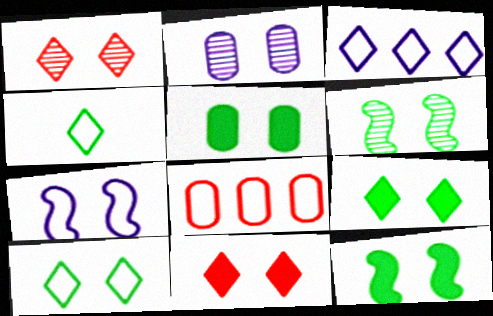[[1, 2, 6], 
[1, 5, 7], 
[4, 7, 8], 
[5, 6, 10], 
[5, 9, 12]]